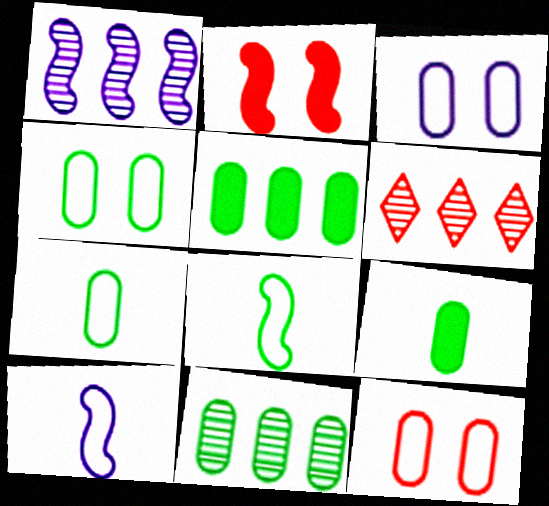[[1, 2, 8], 
[1, 6, 11], 
[3, 4, 12], 
[4, 9, 11]]